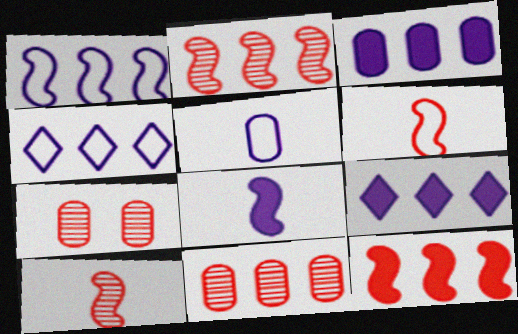[]